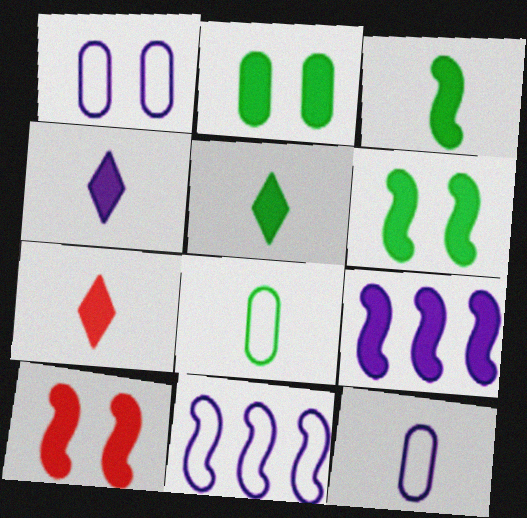[[2, 7, 9], 
[3, 9, 10], 
[4, 5, 7]]